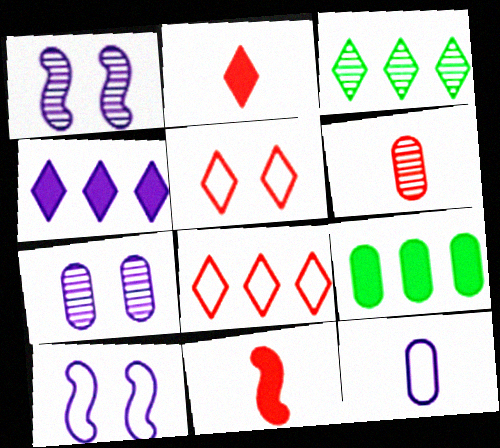[[1, 3, 6], 
[1, 4, 12], 
[3, 4, 8]]